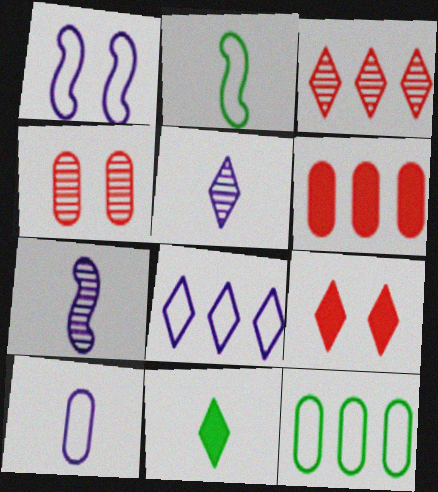[[1, 8, 10], 
[7, 9, 12]]